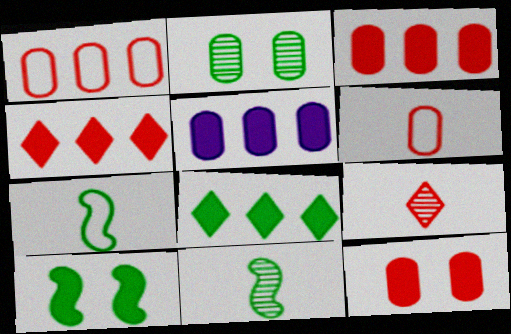[[2, 5, 6], 
[2, 7, 8]]